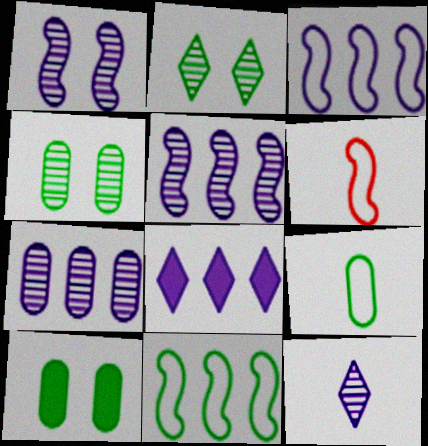[[1, 7, 12], 
[3, 7, 8], 
[4, 6, 8]]